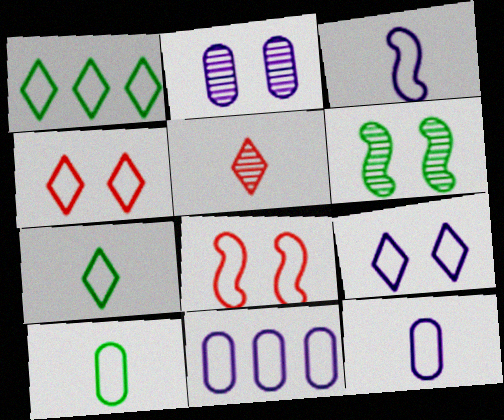[[1, 8, 12], 
[3, 9, 11], 
[7, 8, 11]]